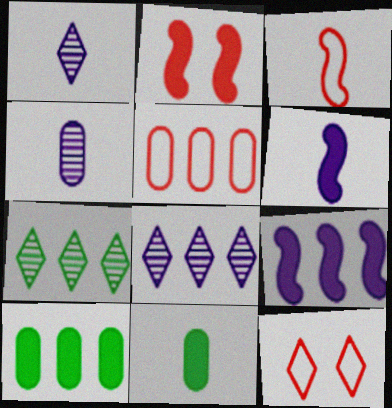[[1, 3, 11], 
[3, 5, 12], 
[5, 7, 9]]